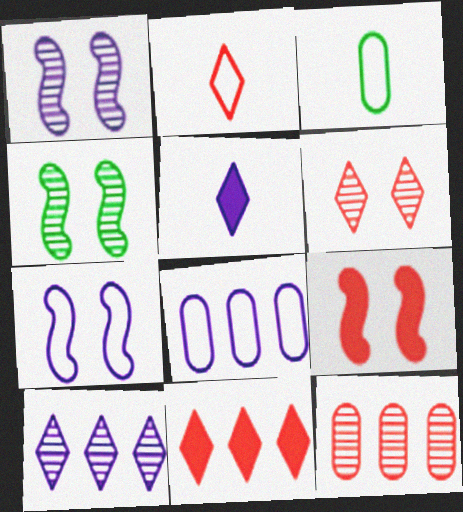[[1, 3, 11], 
[1, 5, 8], 
[2, 6, 11], 
[2, 9, 12], 
[3, 9, 10], 
[4, 7, 9]]